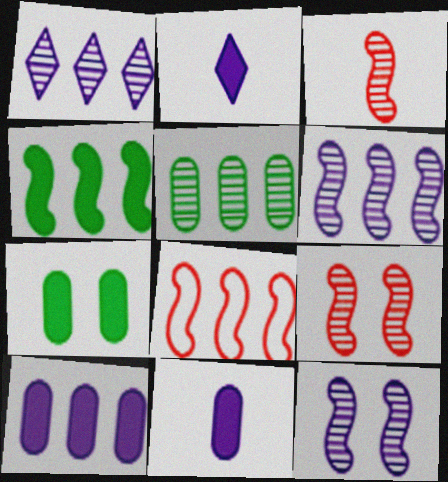[[4, 6, 8]]